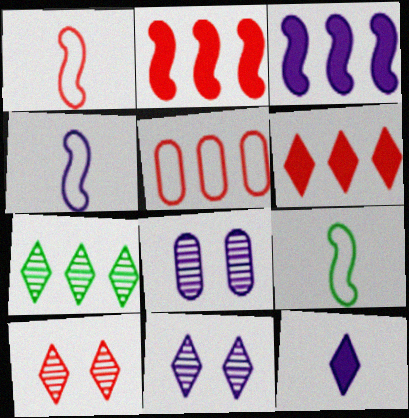[[1, 4, 9], 
[3, 5, 7], 
[6, 8, 9]]